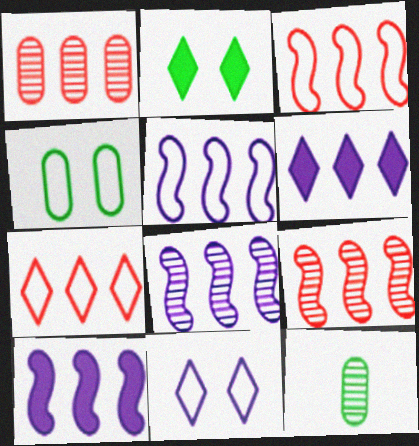[[5, 8, 10]]